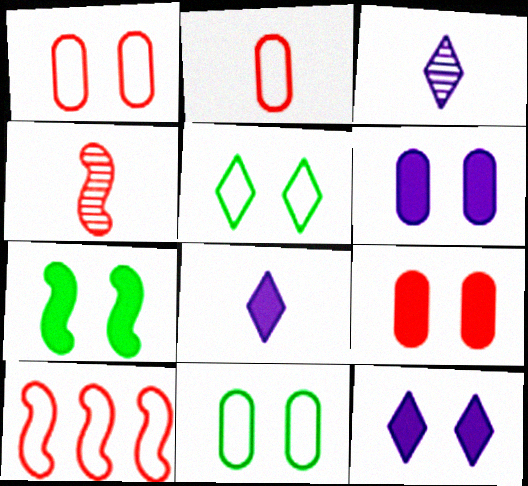[[7, 9, 12]]